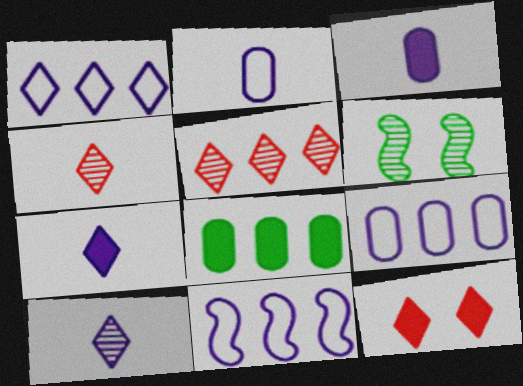[[1, 9, 11], 
[5, 8, 11]]